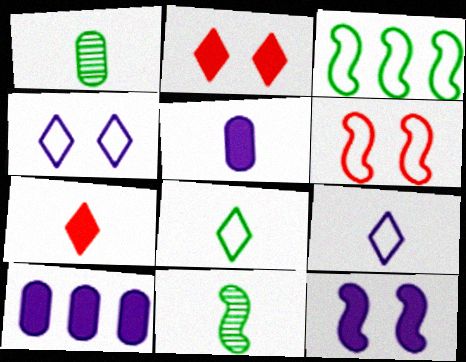[]